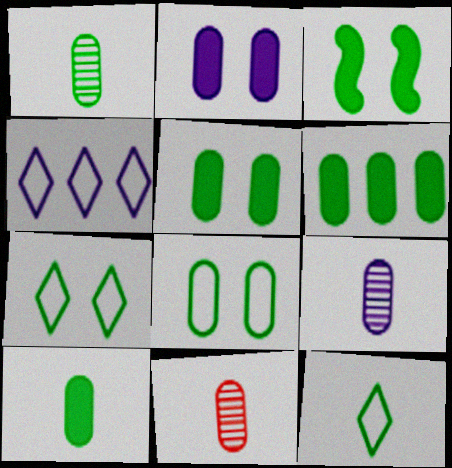[[1, 6, 8], 
[1, 9, 11], 
[3, 4, 11], 
[5, 6, 10]]